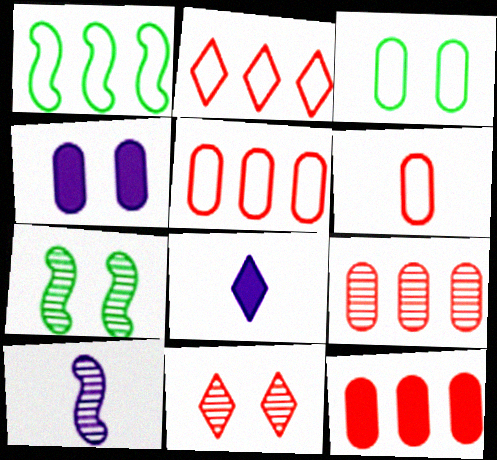[[5, 7, 8], 
[5, 9, 12]]